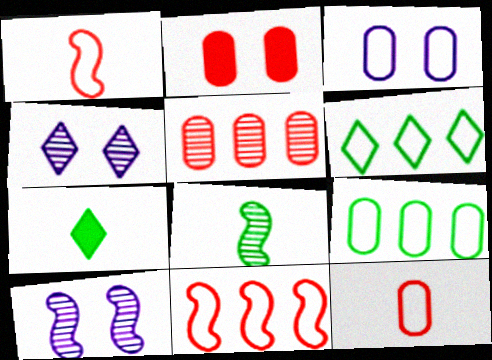[[1, 3, 6], 
[2, 5, 12], 
[3, 9, 12], 
[4, 5, 8]]